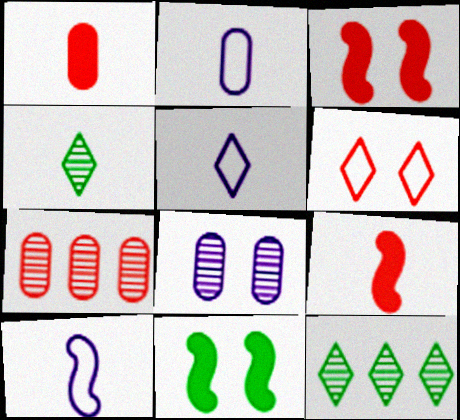[[1, 4, 10], 
[2, 3, 12], 
[2, 4, 9], 
[2, 5, 10], 
[5, 7, 11], 
[6, 7, 9], 
[6, 8, 11]]